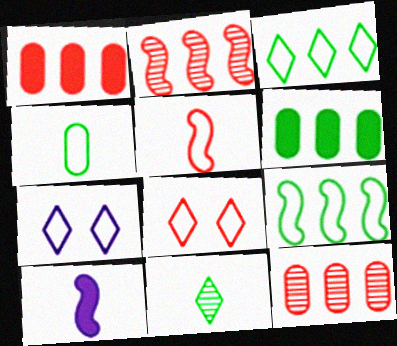[]